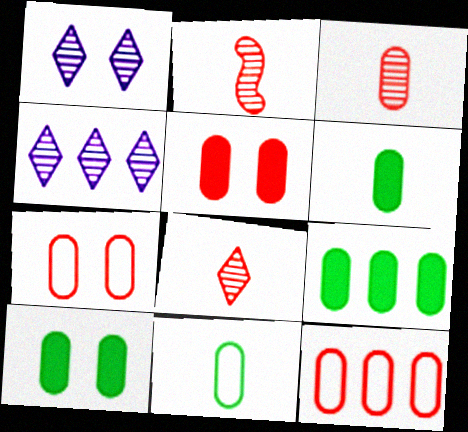[[2, 3, 8], 
[3, 5, 12], 
[6, 9, 10]]